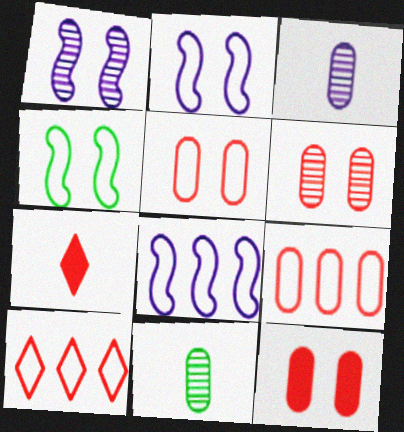[[5, 6, 12]]